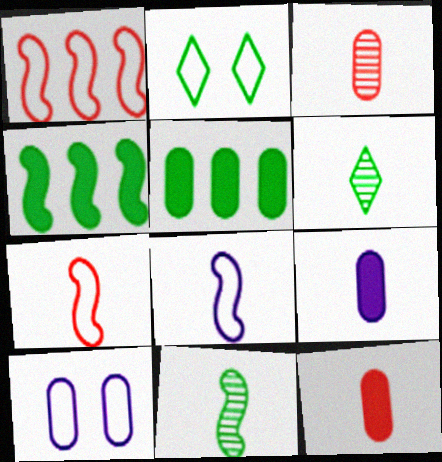[[2, 5, 11], 
[3, 5, 10], 
[6, 7, 9], 
[6, 8, 12]]